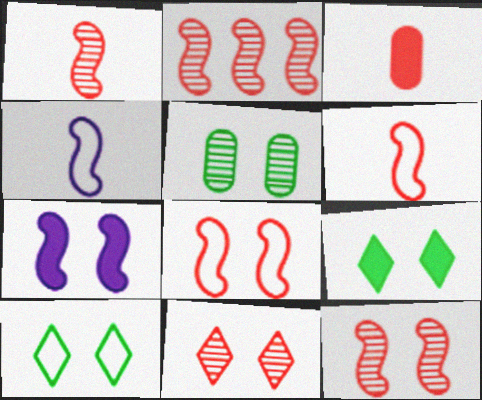[[1, 2, 12]]